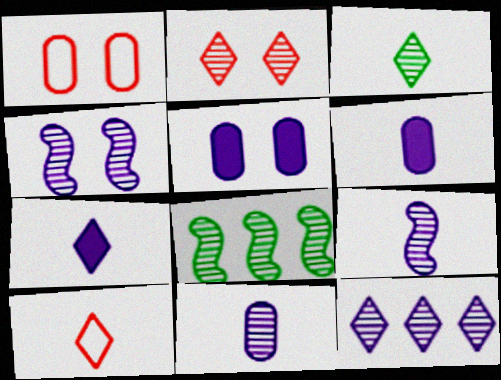[[1, 7, 8], 
[2, 3, 12], 
[2, 8, 11], 
[3, 7, 10], 
[4, 11, 12], 
[5, 8, 10]]